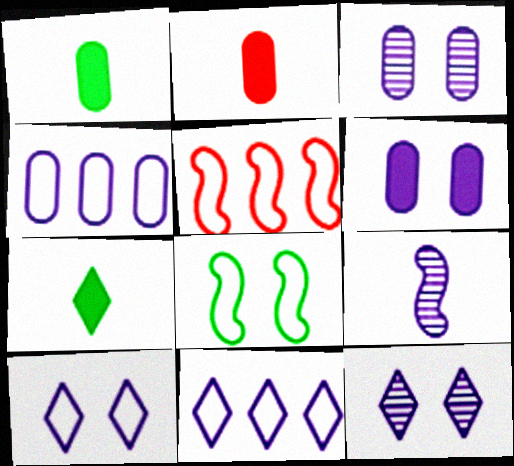[[1, 5, 12], 
[3, 5, 7], 
[6, 9, 11]]